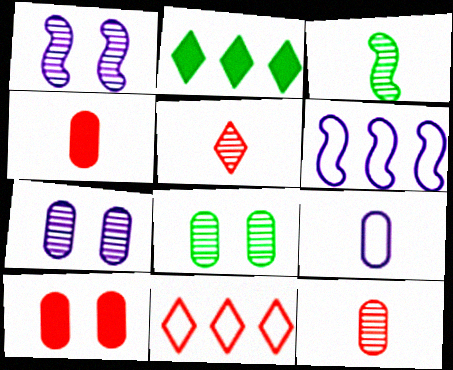[]